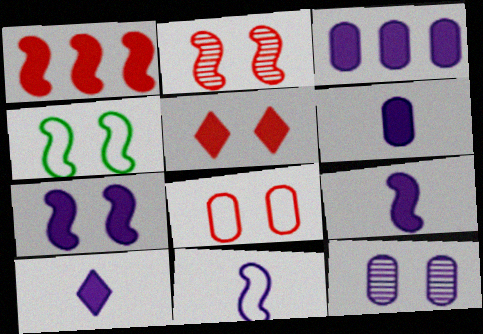[[2, 4, 7], 
[2, 5, 8], 
[3, 7, 10], 
[4, 5, 12], 
[6, 9, 10]]